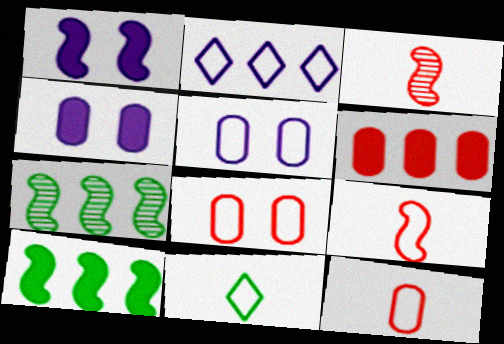[[1, 7, 9], 
[2, 6, 7]]